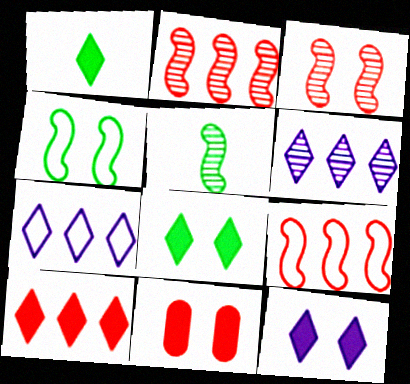[[1, 10, 12], 
[5, 7, 11]]